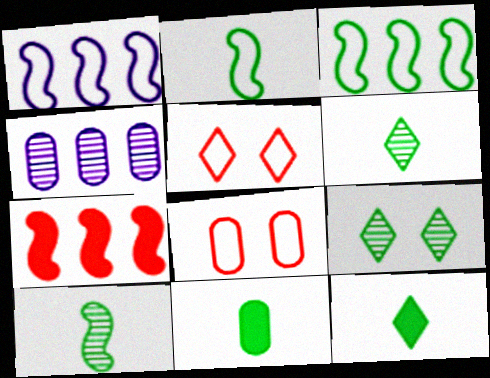[[2, 6, 11], 
[3, 9, 11], 
[4, 8, 11]]